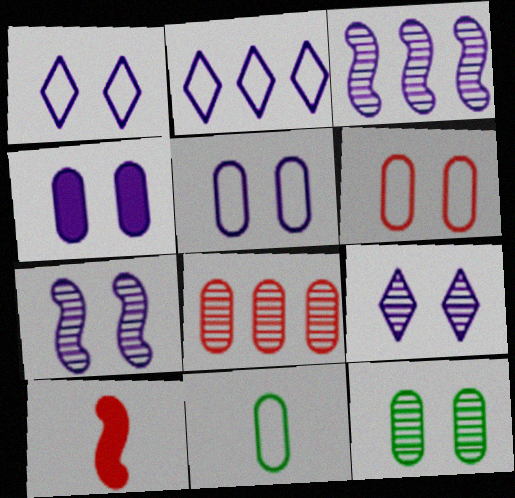[[1, 4, 7], 
[2, 10, 12], 
[4, 6, 12], 
[4, 8, 11]]